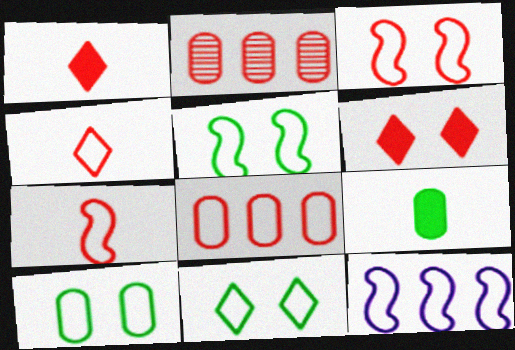[[1, 2, 3], 
[2, 6, 7], 
[3, 4, 8], 
[4, 10, 12], 
[5, 7, 12], 
[5, 10, 11]]